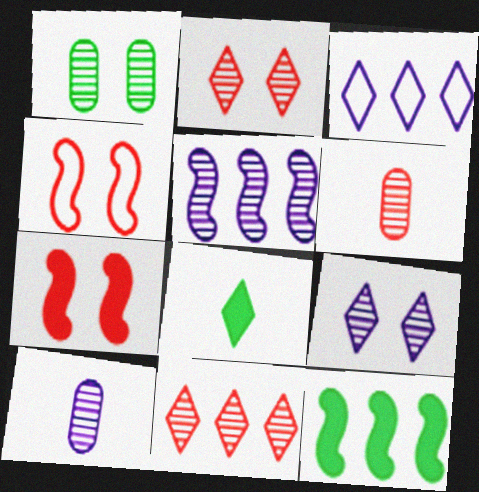[[2, 3, 8], 
[5, 9, 10]]